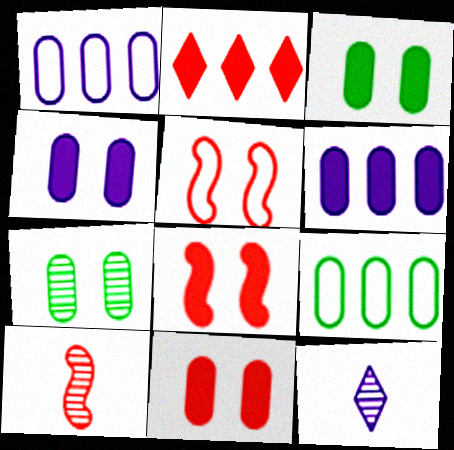[[3, 4, 11], 
[8, 9, 12]]